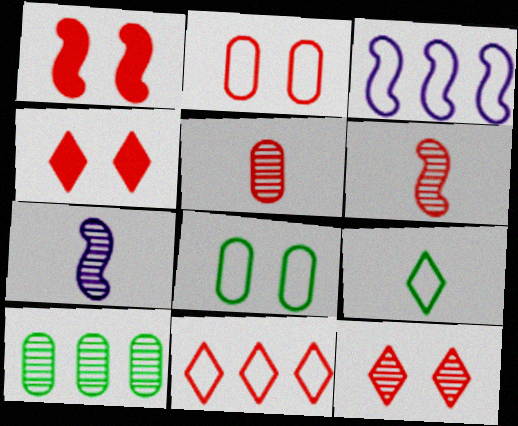[[1, 2, 12], 
[1, 5, 11], 
[2, 3, 9], 
[7, 10, 12]]